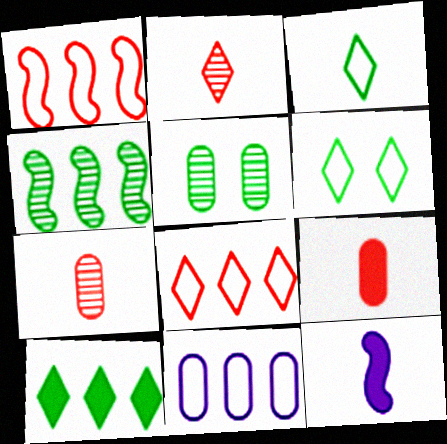[[3, 7, 12], 
[5, 8, 12], 
[5, 9, 11]]